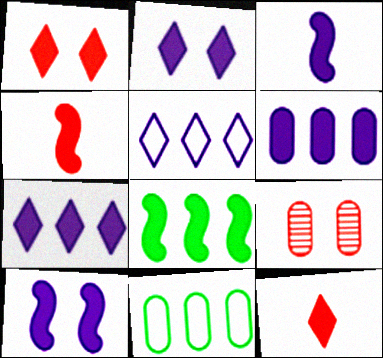[[2, 3, 6], 
[4, 8, 10]]